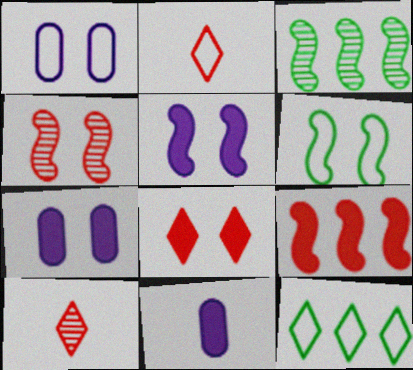[[2, 3, 7], 
[4, 5, 6], 
[4, 11, 12]]